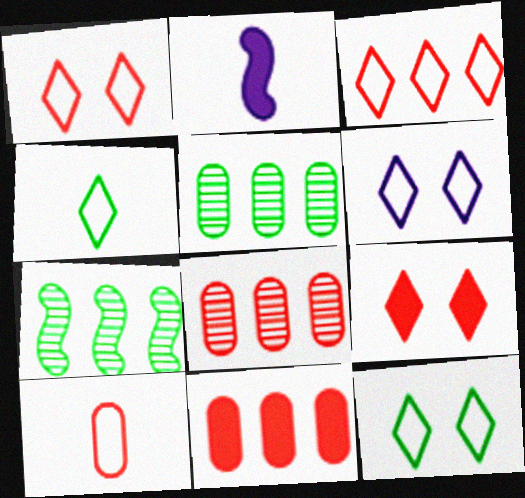[[1, 2, 5], 
[1, 6, 12], 
[2, 8, 12], 
[3, 4, 6]]